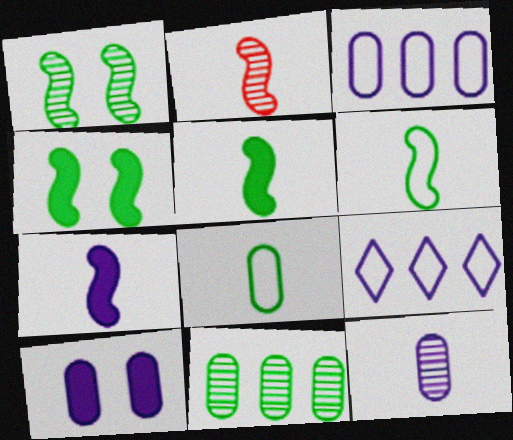[[2, 6, 7], 
[3, 10, 12]]